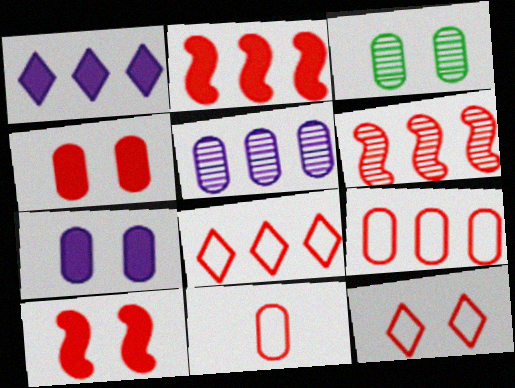[]